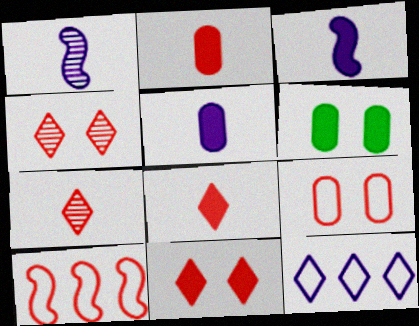[[2, 4, 10]]